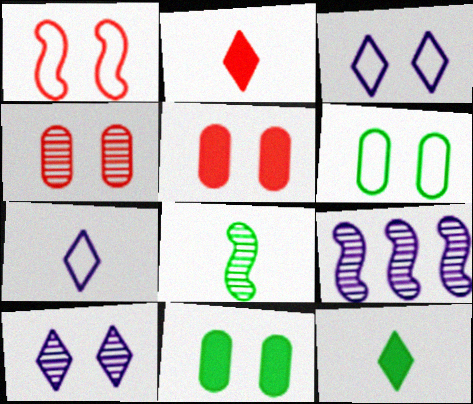[[1, 3, 6], 
[1, 10, 11], 
[2, 6, 9]]